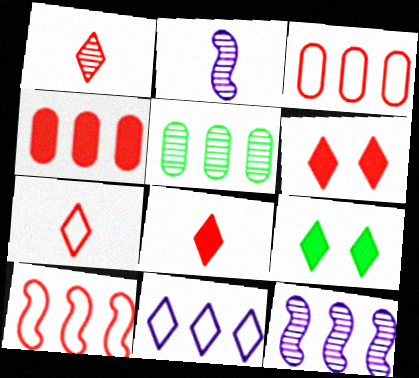[[1, 7, 8], 
[1, 9, 11], 
[2, 3, 9]]